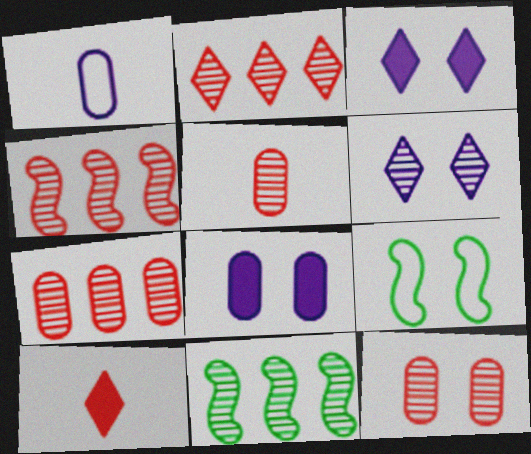[[2, 4, 7], 
[3, 9, 12], 
[5, 6, 11], 
[5, 7, 12]]